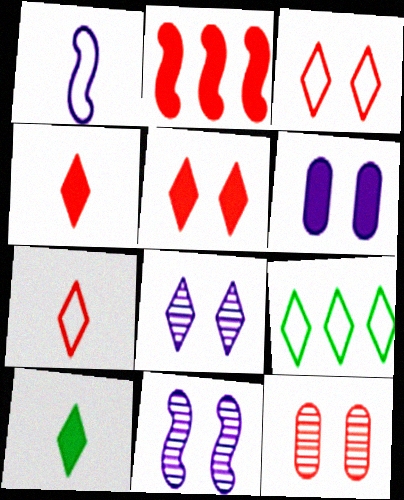[[2, 6, 10], 
[2, 7, 12], 
[4, 8, 9]]